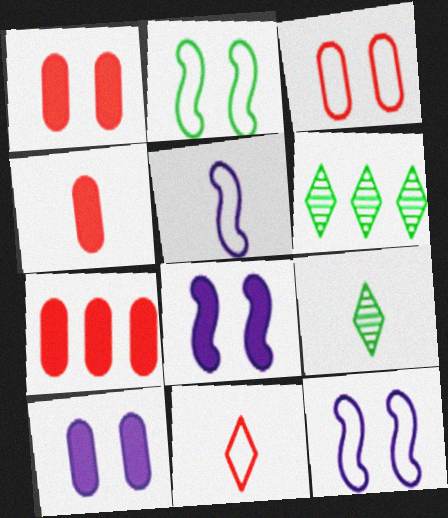[[1, 4, 7], 
[1, 5, 6], 
[4, 5, 9], 
[4, 6, 12], 
[7, 9, 12]]